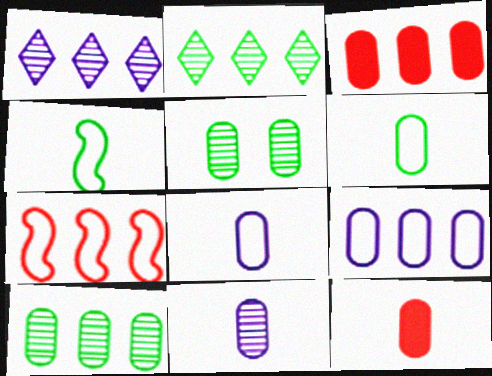[[3, 5, 8], 
[3, 9, 10], 
[5, 9, 12], 
[6, 11, 12]]